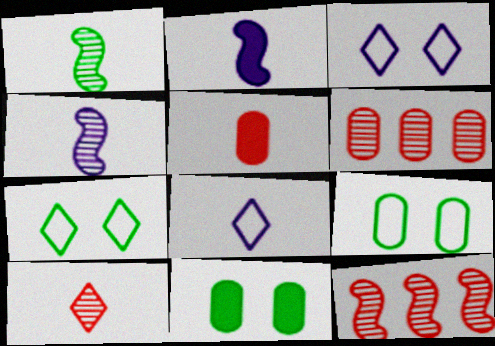[[1, 5, 8], 
[2, 6, 7], 
[8, 11, 12]]